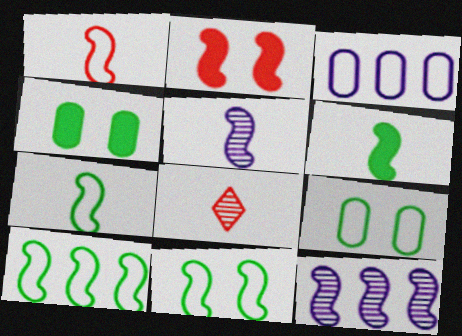[[1, 5, 6], 
[2, 5, 10], 
[2, 7, 12], 
[7, 10, 11]]